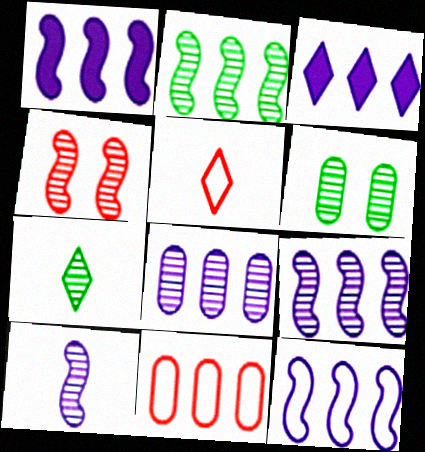[[1, 5, 6], 
[1, 9, 12], 
[2, 3, 11], 
[2, 4, 10], 
[2, 6, 7], 
[3, 8, 12], 
[4, 7, 8]]